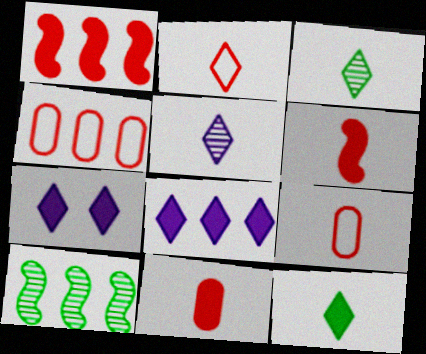[[2, 5, 12], 
[4, 8, 10], 
[7, 9, 10]]